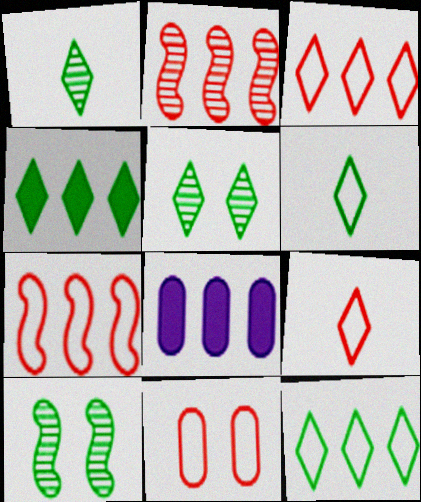[[2, 8, 12], 
[4, 5, 6], 
[7, 9, 11], 
[8, 9, 10]]